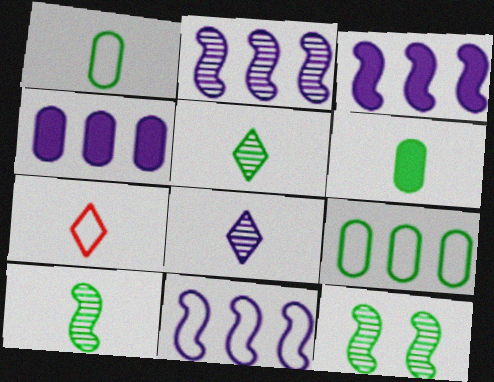[[2, 3, 11], 
[4, 7, 12]]